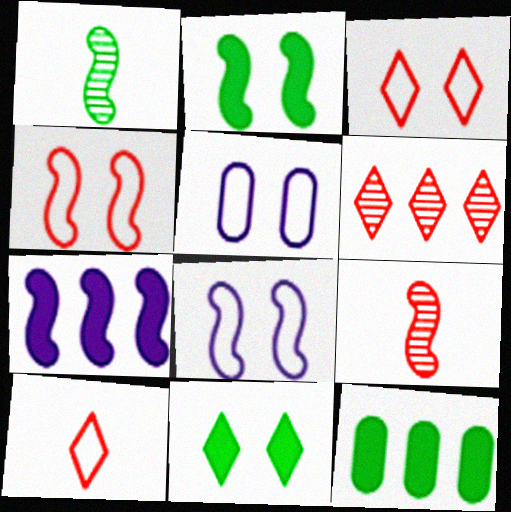[[1, 4, 7]]